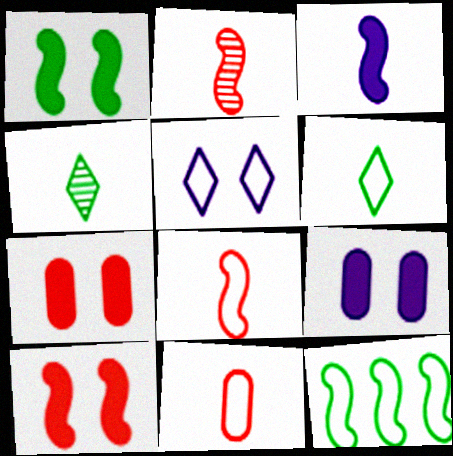[[3, 4, 11], 
[5, 11, 12]]